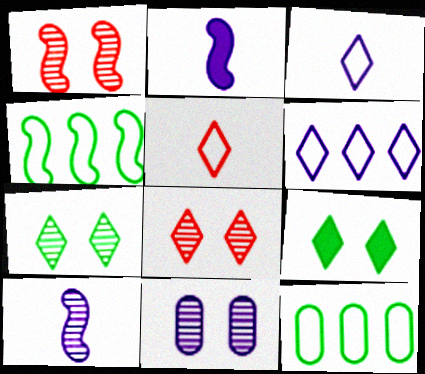[[1, 2, 4], 
[1, 7, 11], 
[2, 6, 11], 
[2, 8, 12]]